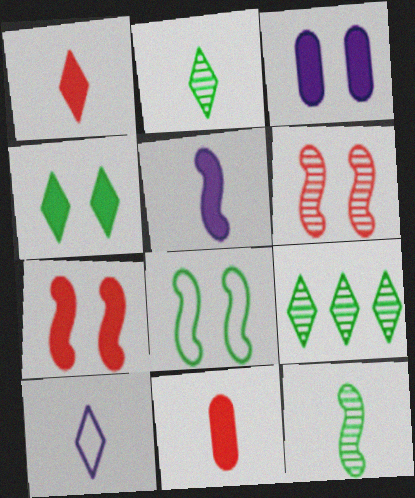[[1, 2, 10], 
[3, 4, 7], 
[10, 11, 12]]